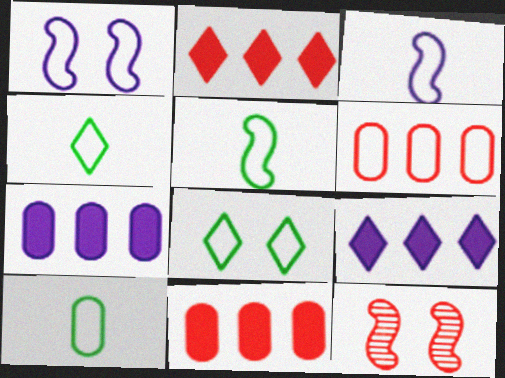[[1, 4, 6], 
[3, 6, 8], 
[4, 5, 10], 
[4, 7, 12], 
[9, 10, 12]]